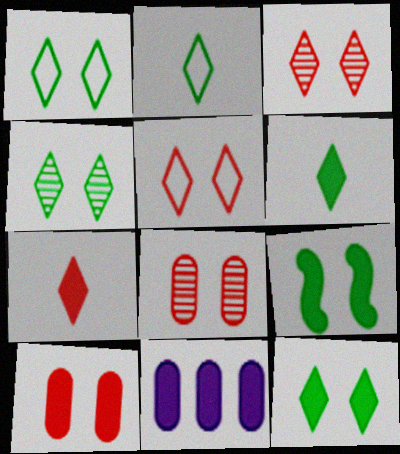[[1, 4, 12], 
[7, 9, 11]]